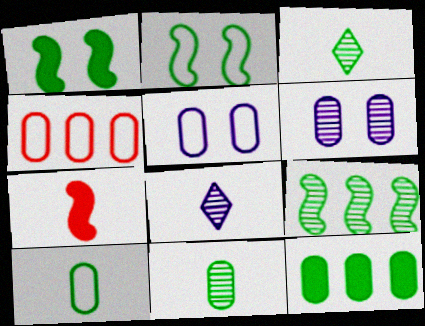[[1, 4, 8], 
[2, 3, 12], 
[4, 5, 10], 
[7, 8, 10]]